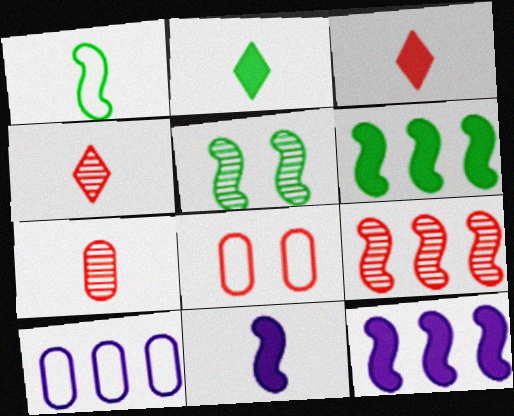[[1, 5, 6], 
[3, 5, 10], 
[3, 8, 9]]